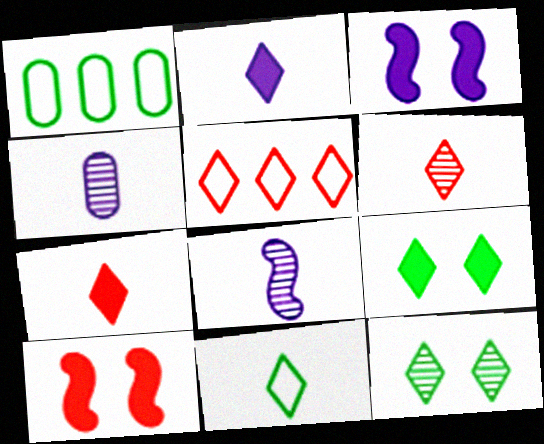[[1, 3, 6], 
[2, 5, 12], 
[2, 6, 11]]